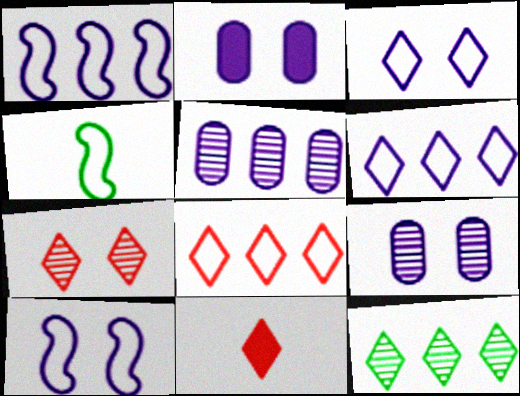[[3, 11, 12], 
[7, 8, 11]]